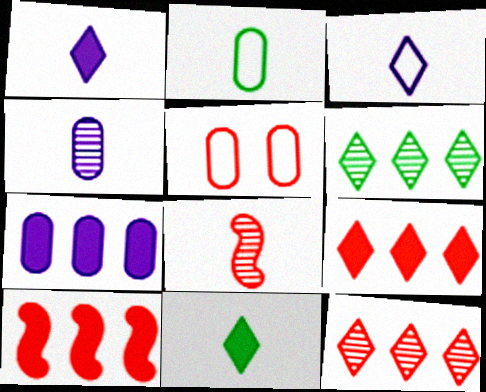[[1, 2, 8], 
[5, 8, 9]]